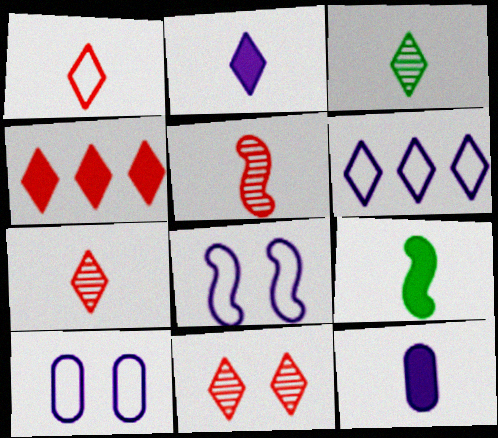[[1, 2, 3], 
[1, 4, 11]]